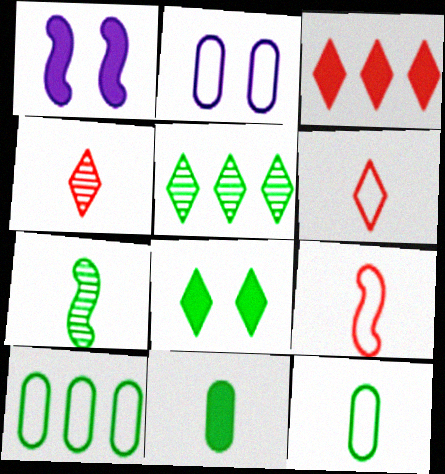[[1, 3, 11], 
[1, 4, 10], 
[2, 3, 7], 
[7, 8, 10]]